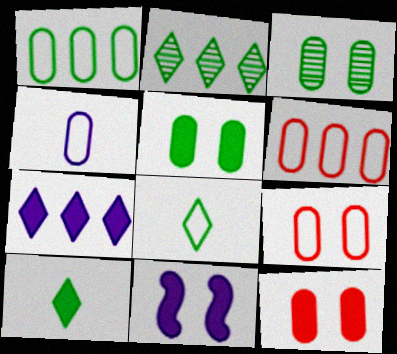[[1, 4, 9]]